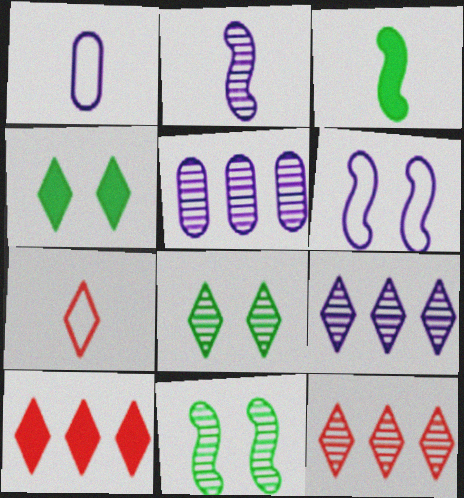[[1, 10, 11], 
[4, 7, 9]]